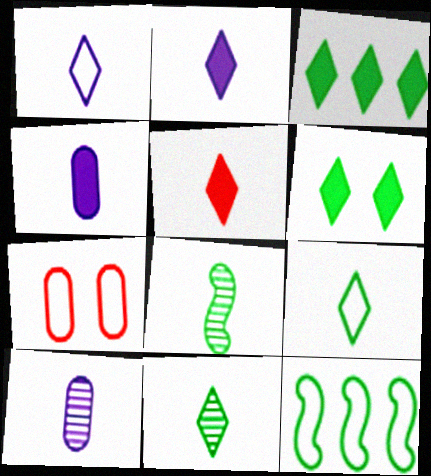[[1, 5, 11], 
[1, 7, 12]]